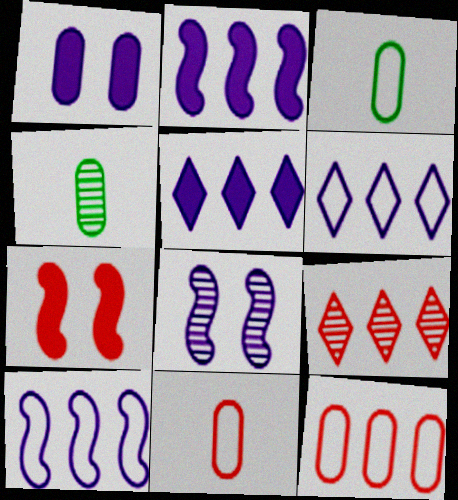[[1, 4, 12], 
[4, 6, 7], 
[4, 8, 9], 
[7, 9, 11]]